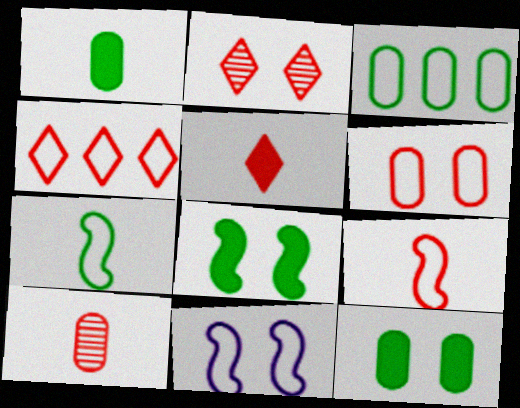[[2, 4, 5], 
[2, 11, 12], 
[4, 6, 9], 
[5, 9, 10]]